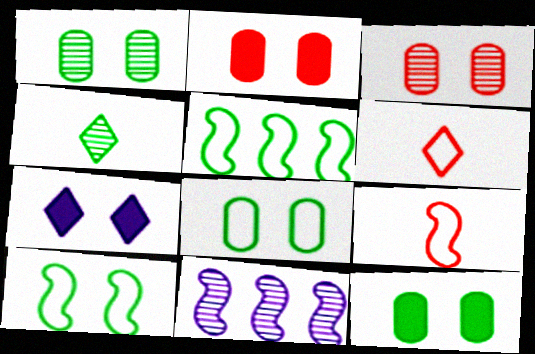[[1, 8, 12], 
[3, 4, 11], 
[3, 7, 10], 
[4, 5, 12], 
[6, 11, 12]]